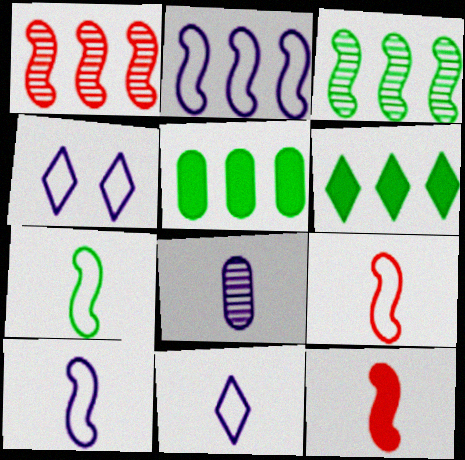[[7, 9, 10]]